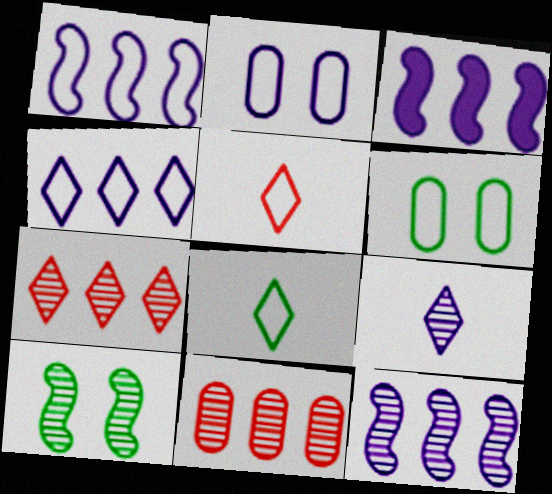[[1, 3, 12], 
[1, 5, 6], 
[2, 3, 9], 
[9, 10, 11]]